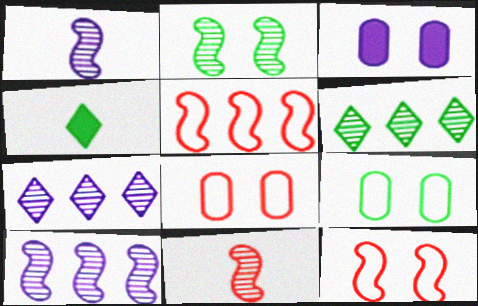[[2, 10, 11], 
[4, 8, 10]]